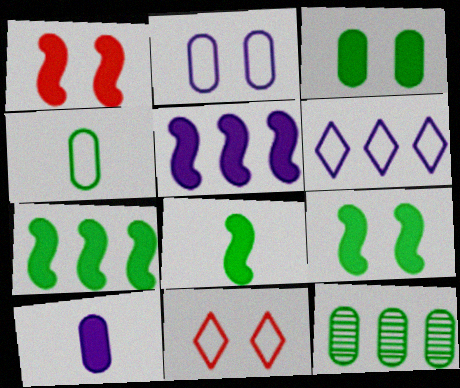[[1, 5, 8], 
[3, 4, 12], 
[7, 8, 9]]